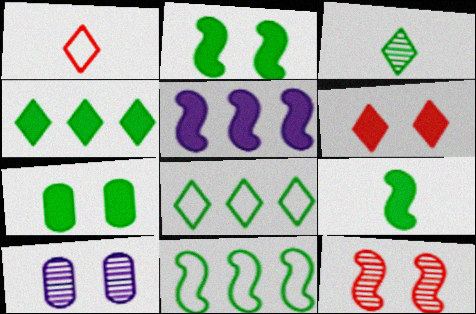[[3, 7, 11], 
[4, 7, 9]]